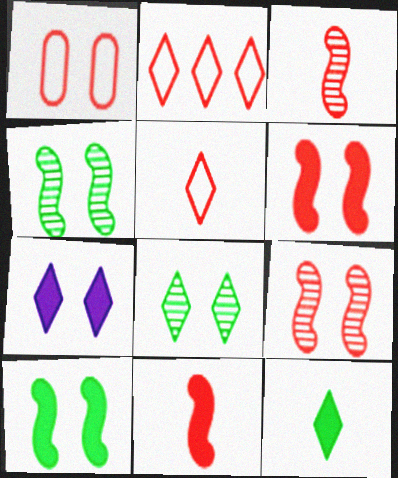[[1, 4, 7]]